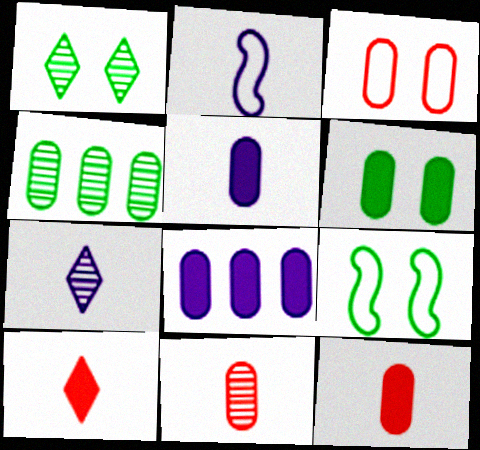[[1, 6, 9], 
[2, 5, 7], 
[3, 4, 5], 
[6, 8, 12]]